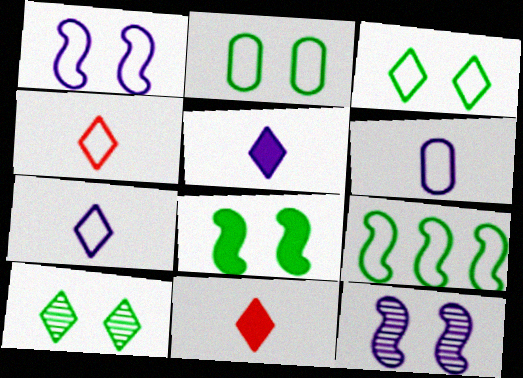[[2, 8, 10]]